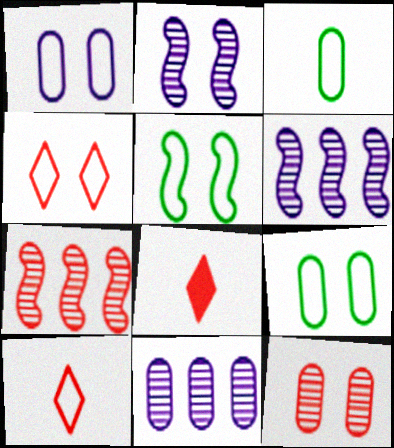[[1, 4, 5], 
[5, 8, 11], 
[6, 8, 9]]